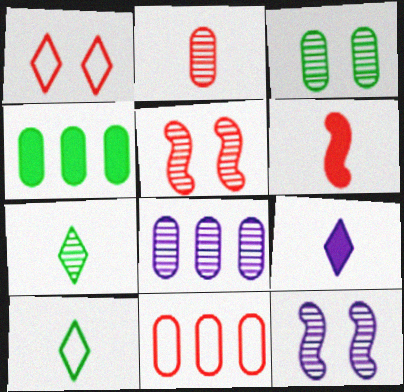[[2, 3, 8], 
[4, 8, 11], 
[5, 7, 8]]